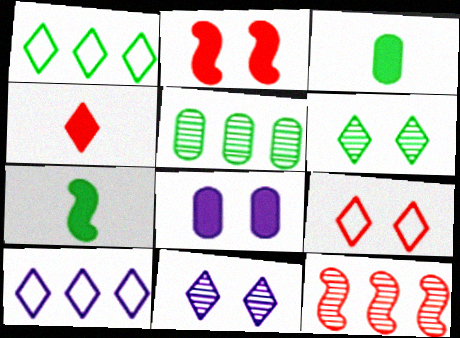[[1, 4, 11], 
[4, 6, 10]]